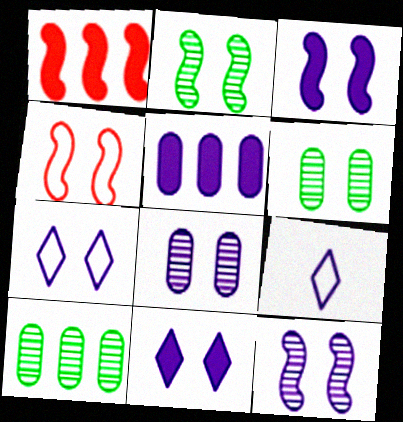[[1, 6, 9], 
[2, 3, 4], 
[3, 7, 8], 
[4, 6, 11], 
[5, 9, 12]]